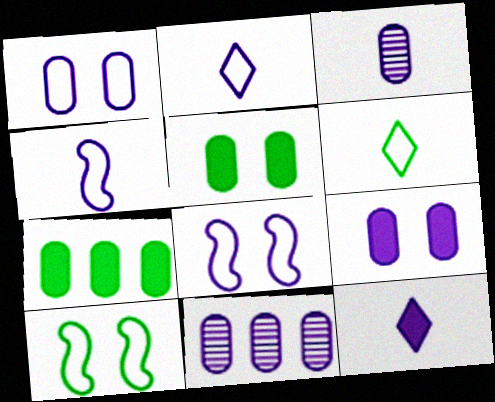[[3, 4, 12], 
[8, 11, 12]]